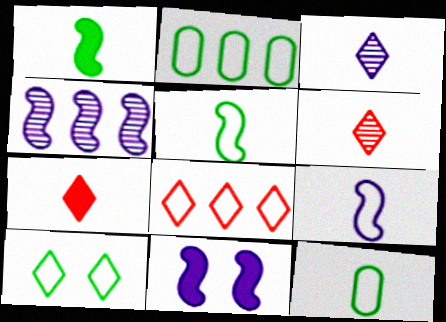[[2, 5, 10], 
[2, 6, 11], 
[4, 9, 11]]